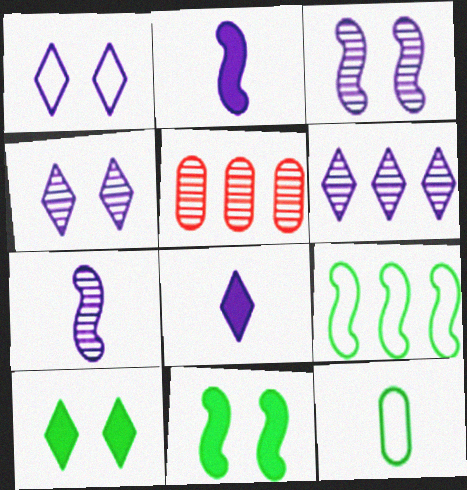[[1, 6, 8]]